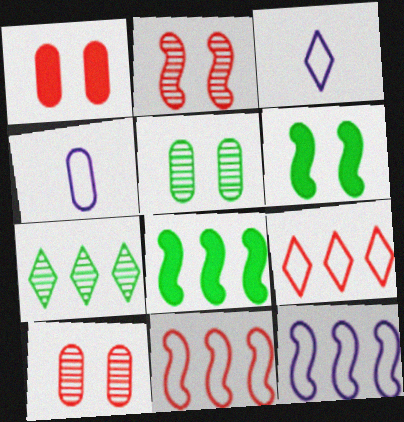[[3, 8, 10]]